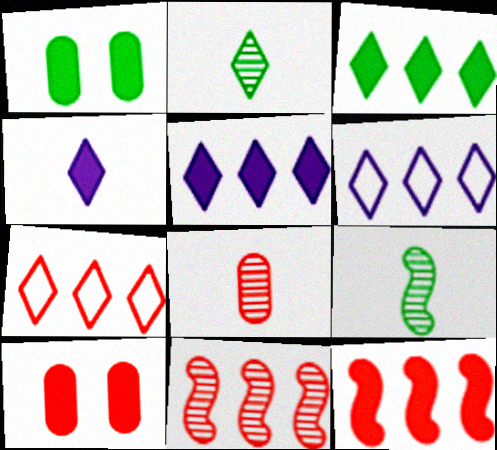[[1, 4, 12], 
[6, 9, 10]]